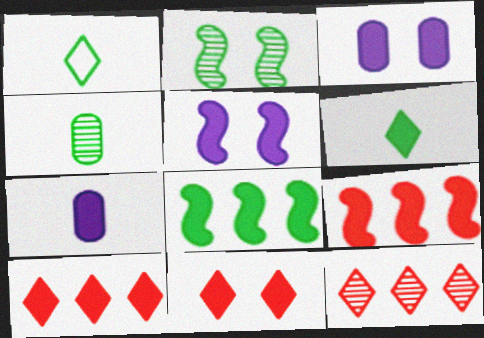[[3, 6, 9], 
[7, 8, 11]]